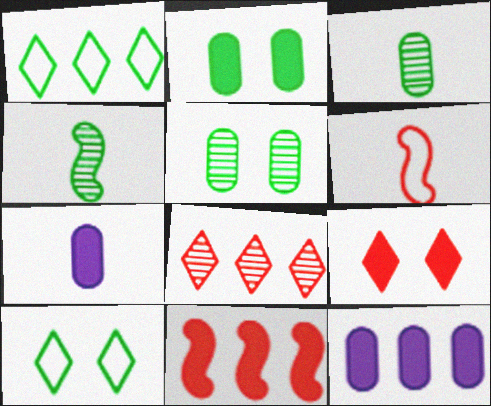[[1, 2, 4]]